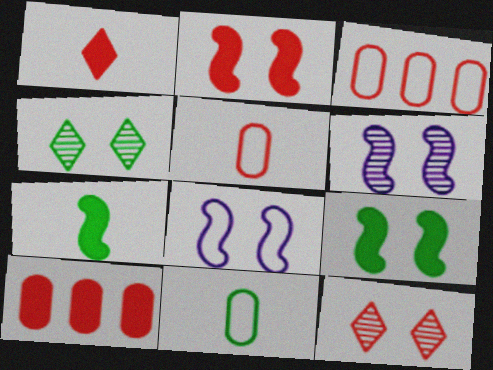[[1, 2, 10]]